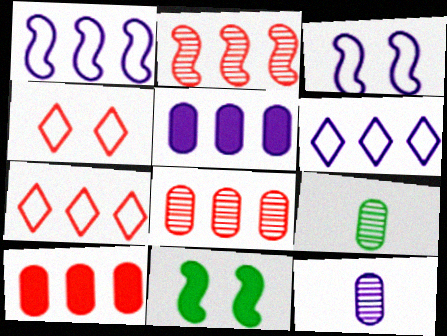[[2, 7, 10], 
[7, 11, 12]]